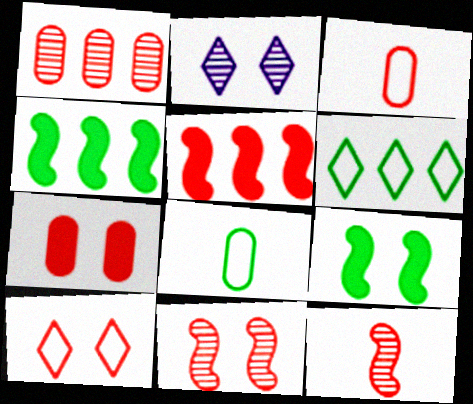[[1, 3, 7], 
[2, 3, 4], 
[2, 5, 8], 
[7, 10, 11]]